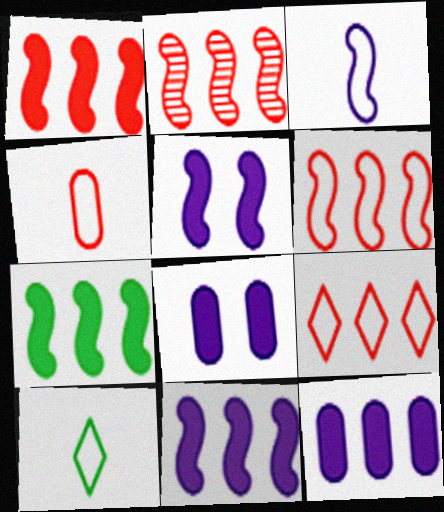[[1, 2, 6], 
[1, 7, 11], 
[2, 8, 10], 
[3, 4, 10]]